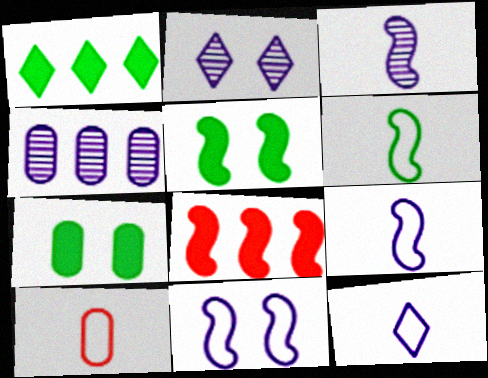[[2, 3, 4], 
[4, 7, 10], 
[6, 10, 12]]